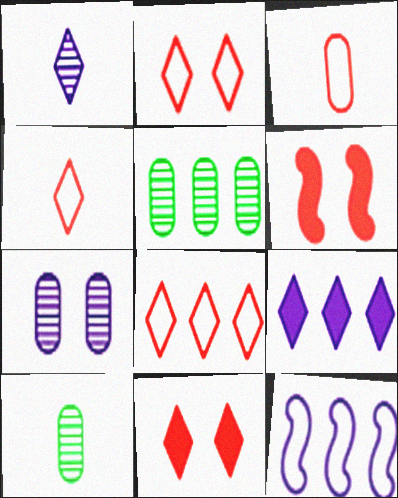[[2, 4, 8], 
[10, 11, 12]]